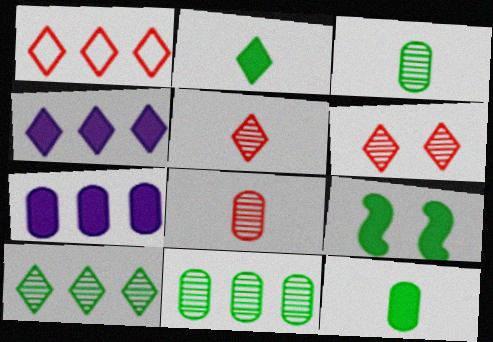[[1, 4, 10]]